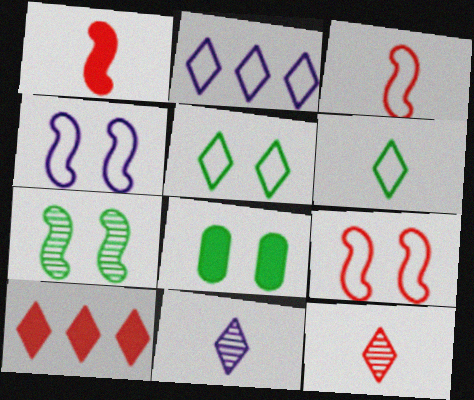[[5, 7, 8], 
[5, 10, 11]]